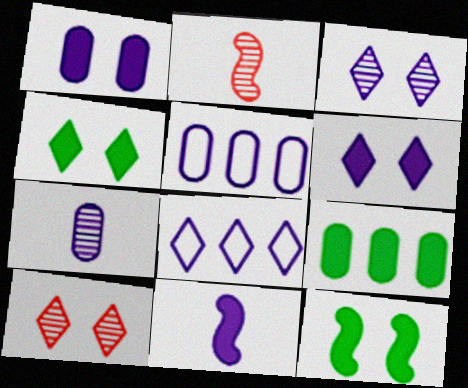[[1, 5, 7], 
[2, 4, 5], 
[3, 5, 11]]